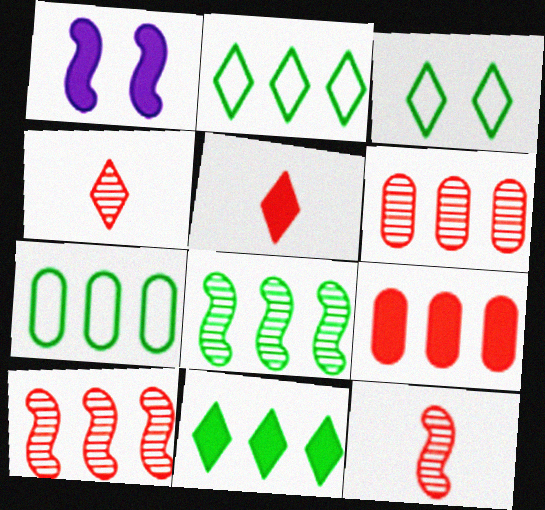[[1, 4, 7], 
[7, 8, 11]]